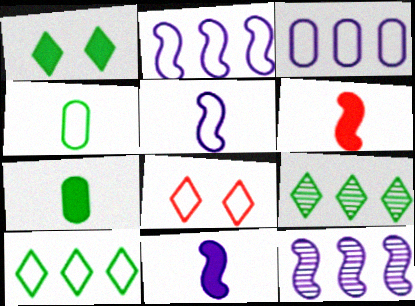[[2, 4, 8], 
[7, 8, 12]]